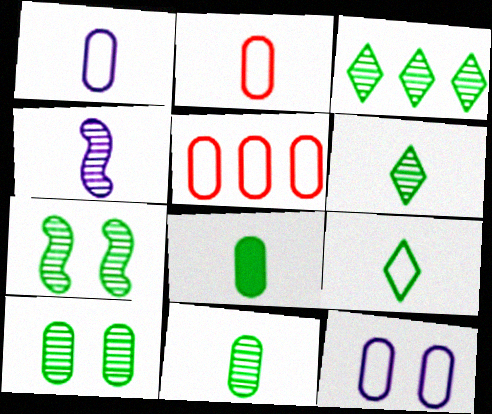[[3, 7, 11]]